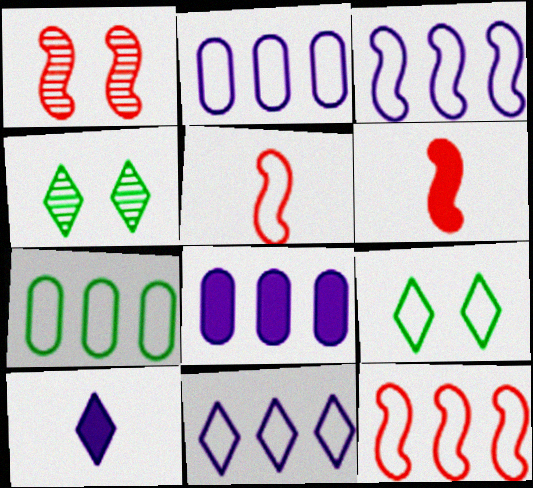[[1, 6, 12], 
[1, 7, 10], 
[2, 3, 11], 
[2, 4, 6], 
[2, 5, 9], 
[4, 5, 8], 
[7, 11, 12]]